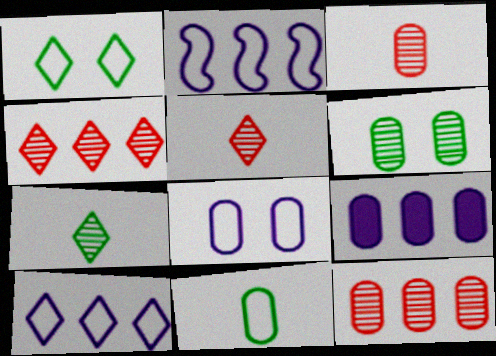[]